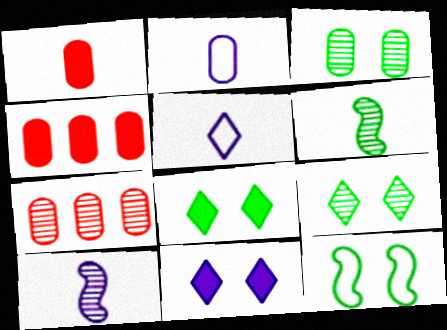[[1, 5, 6], 
[2, 3, 4], 
[3, 8, 12], 
[7, 9, 10]]